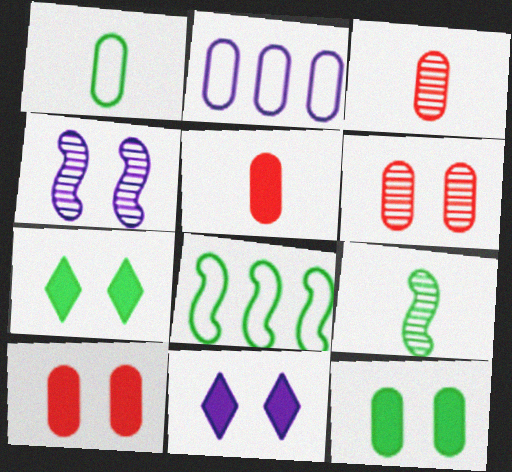[[2, 3, 12], 
[3, 8, 11]]